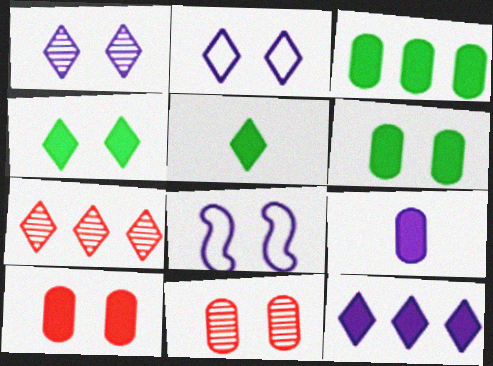[[2, 5, 7], 
[3, 9, 10], 
[4, 8, 11]]